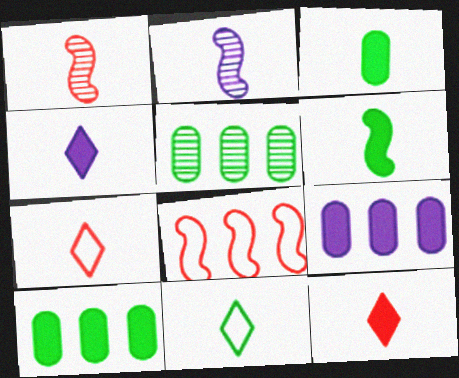[[2, 3, 7]]